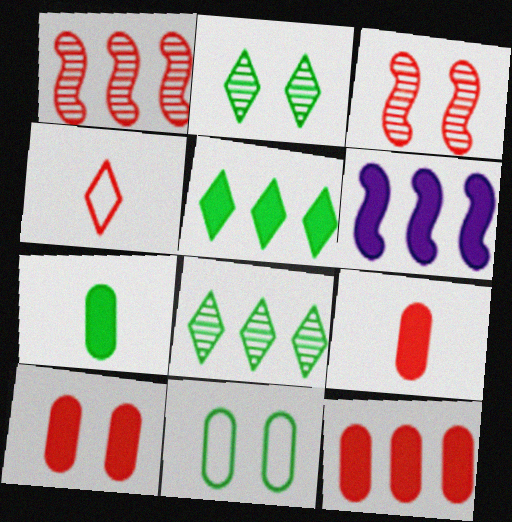[[1, 4, 10], 
[3, 4, 12], 
[5, 6, 12], 
[9, 10, 12]]